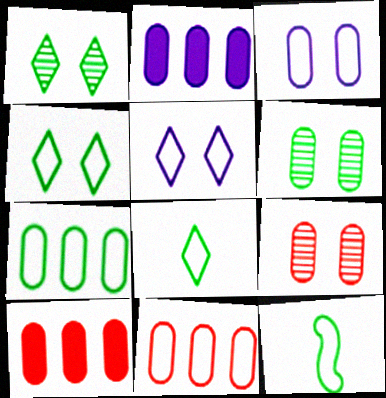[[4, 7, 12], 
[5, 11, 12]]